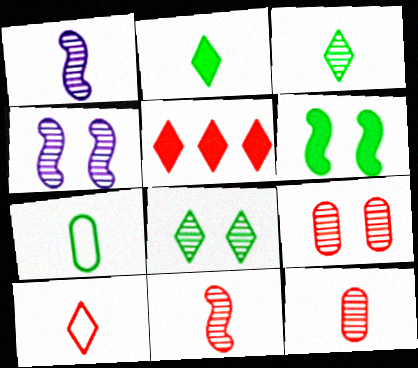[[1, 3, 12], 
[4, 5, 7], 
[4, 8, 9]]